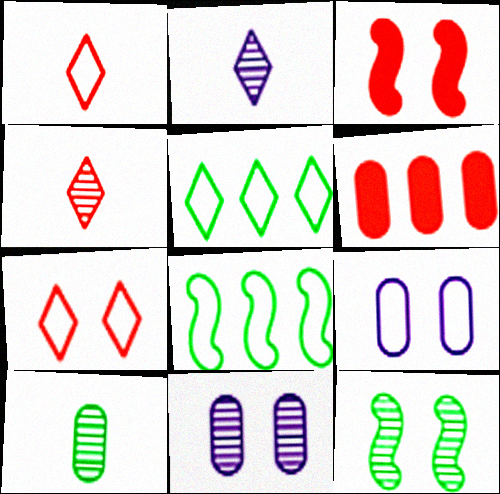[[1, 8, 9], 
[6, 9, 10]]